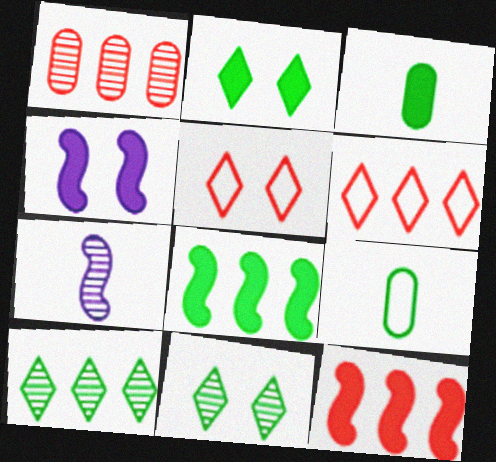[[1, 6, 12], 
[1, 7, 11], 
[2, 3, 8], 
[8, 9, 11]]